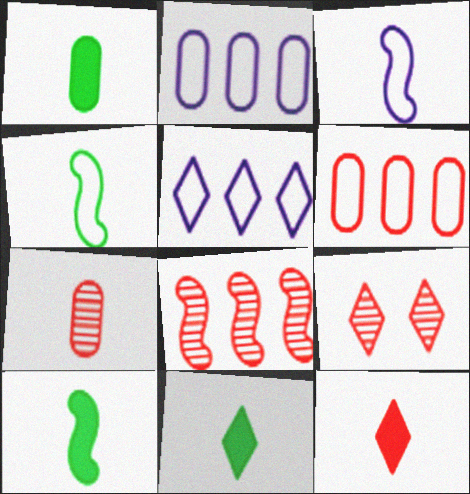[[1, 10, 11], 
[2, 9, 10], 
[3, 7, 11], 
[5, 9, 11], 
[7, 8, 9]]